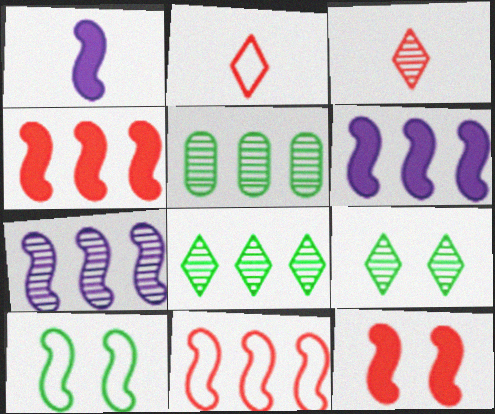[]